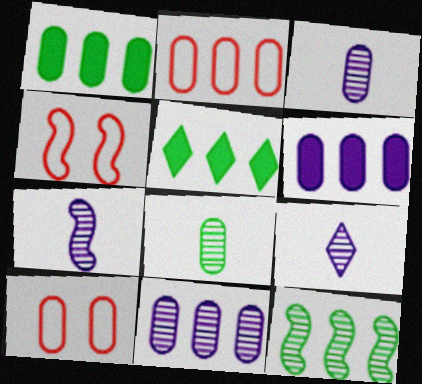[[1, 2, 11], 
[1, 3, 10], 
[1, 4, 9], 
[3, 4, 5], 
[3, 7, 9], 
[5, 7, 10], 
[6, 8, 10]]